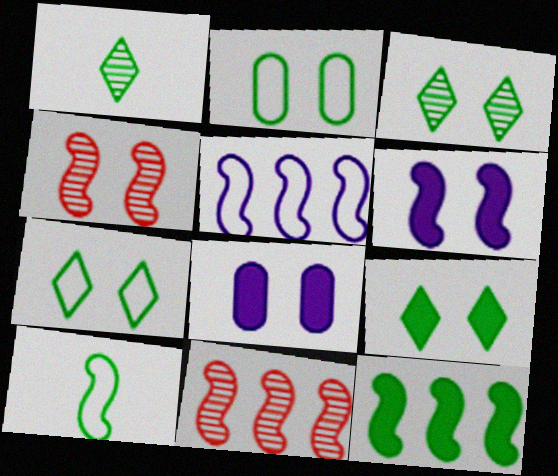[[1, 2, 12], 
[3, 7, 9], 
[4, 7, 8], 
[5, 11, 12], 
[6, 10, 11]]